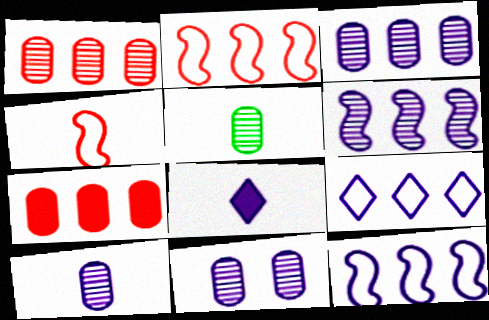[[1, 5, 11], 
[3, 10, 11], 
[4, 5, 8], 
[8, 11, 12]]